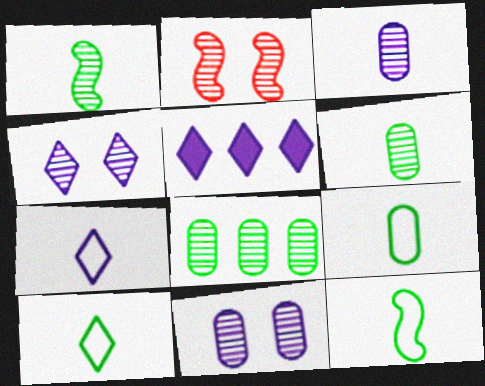[[2, 5, 9], 
[4, 5, 7], 
[9, 10, 12]]